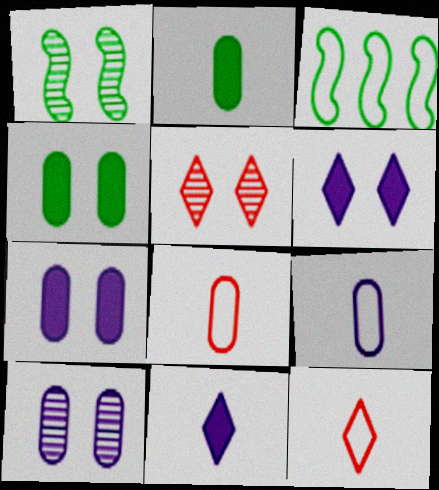[[1, 5, 10]]